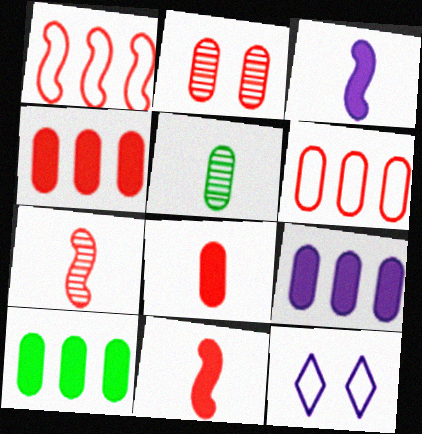[[2, 6, 8], 
[4, 9, 10], 
[7, 10, 12]]